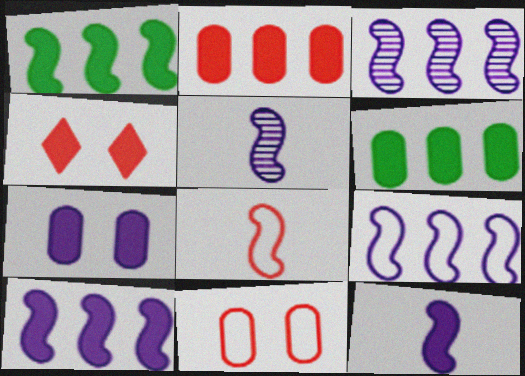[[3, 9, 10], 
[4, 6, 12]]